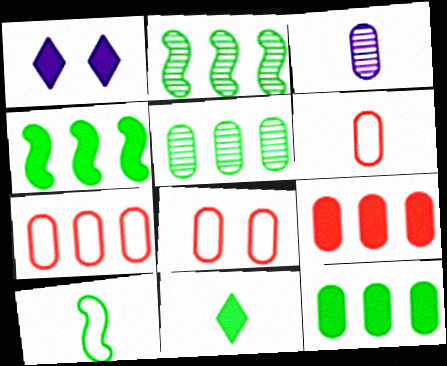[[1, 2, 6], 
[3, 8, 12], 
[6, 7, 8]]